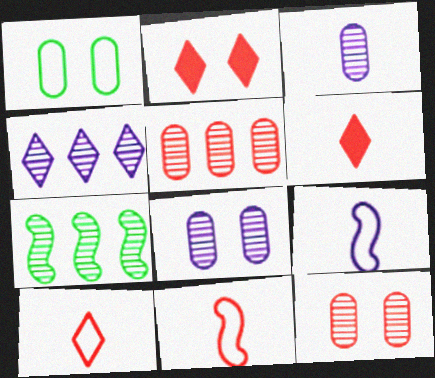[[2, 5, 11], 
[4, 5, 7]]